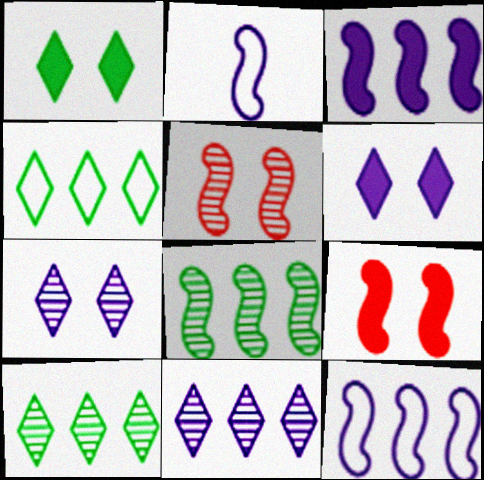[[2, 8, 9]]